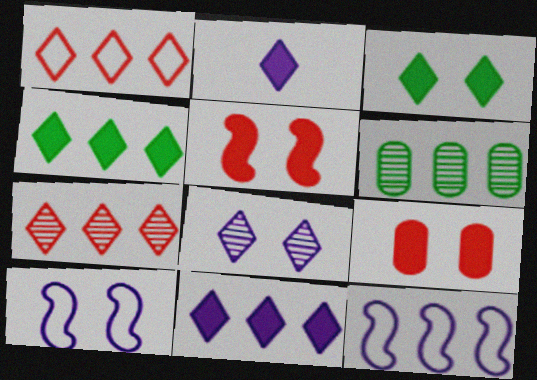[]